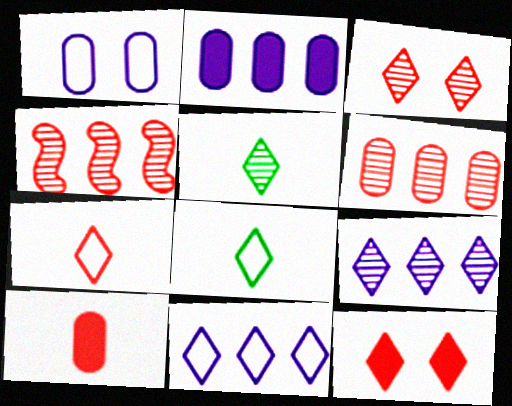[[3, 5, 9], 
[5, 11, 12], 
[8, 9, 12]]